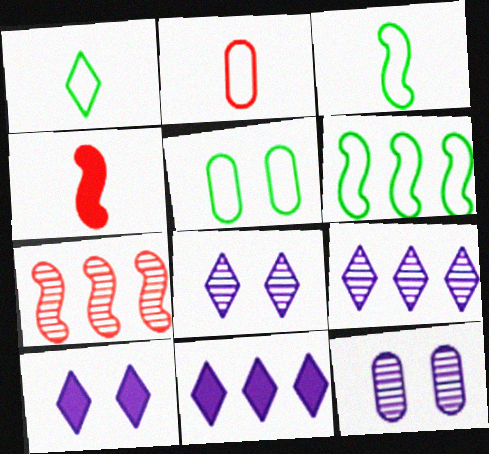[[1, 5, 6], 
[4, 5, 9]]